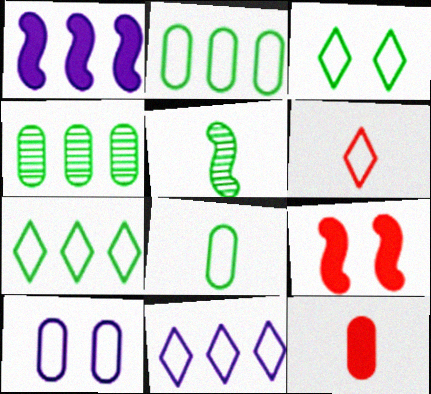[[3, 6, 11], 
[4, 10, 12]]